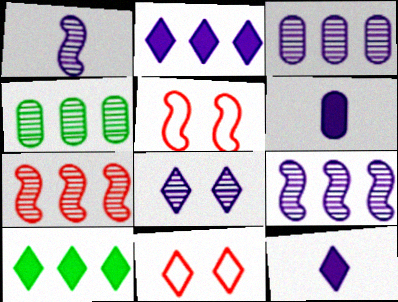[[1, 3, 8], 
[4, 5, 12]]